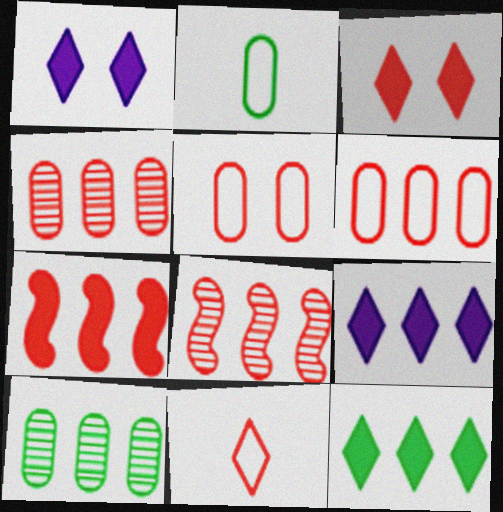[[1, 2, 8]]